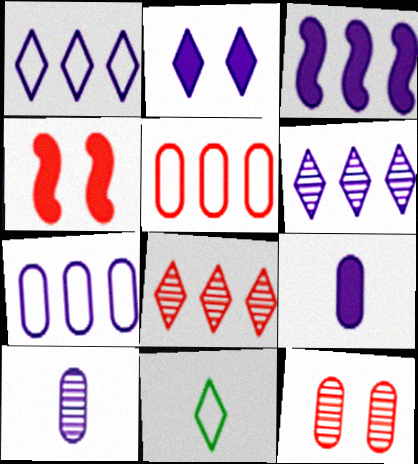[[2, 3, 9], 
[2, 8, 11], 
[3, 6, 7], 
[3, 11, 12]]